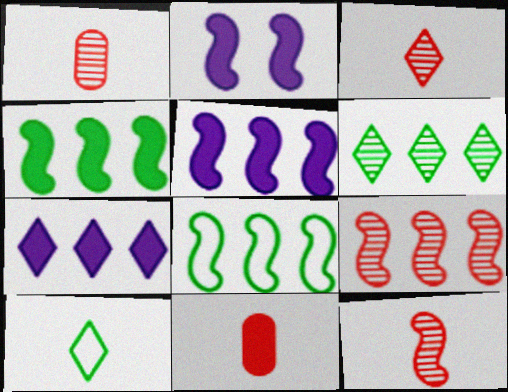[[1, 3, 12], 
[2, 8, 12], 
[5, 8, 9]]